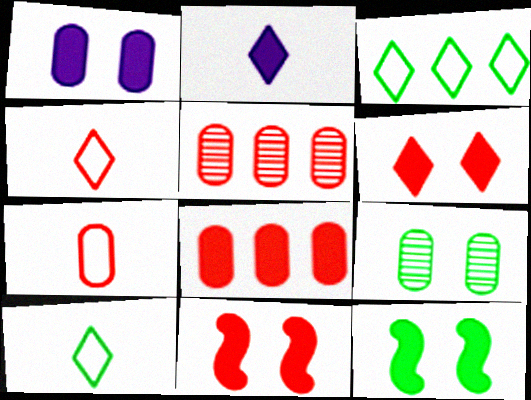[[1, 6, 12], 
[2, 8, 12], 
[4, 5, 11]]